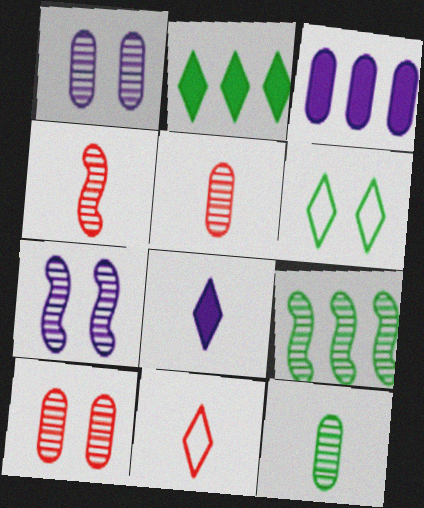[[3, 4, 6], 
[4, 7, 9]]